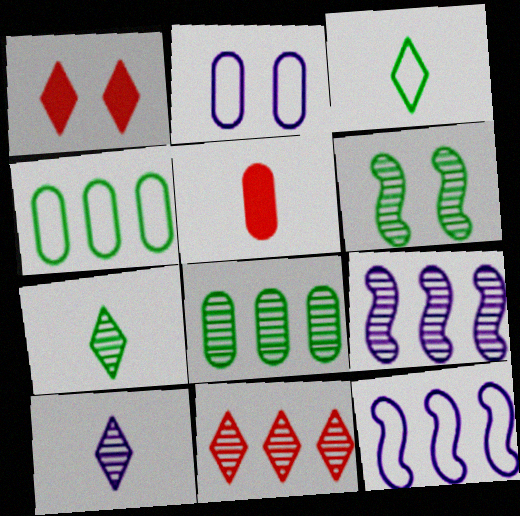[[1, 2, 6], 
[2, 5, 8], 
[6, 7, 8], 
[8, 9, 11]]